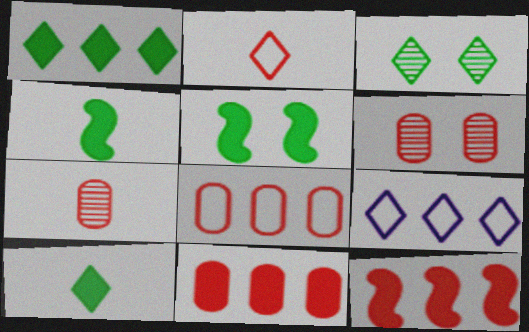[[2, 6, 12], 
[4, 6, 9], 
[5, 7, 9]]